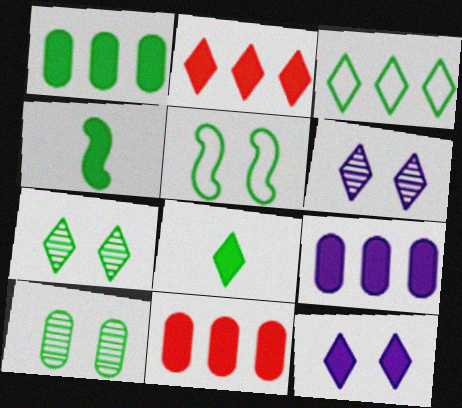[[1, 9, 11], 
[2, 8, 12], 
[3, 4, 10], 
[3, 7, 8], 
[4, 11, 12]]